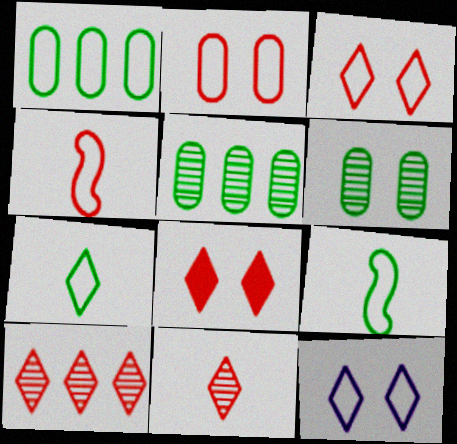[[1, 4, 12]]